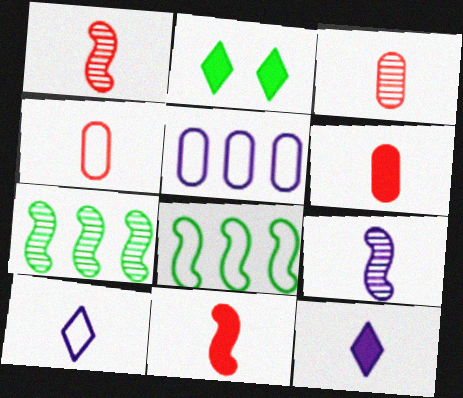[[1, 2, 5], 
[3, 4, 6]]